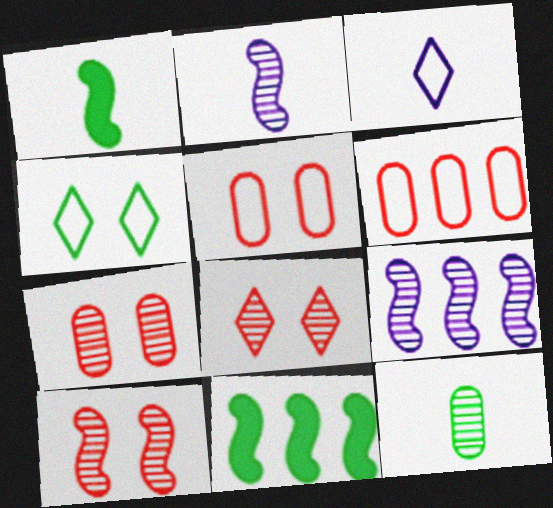[[3, 7, 11], 
[4, 11, 12], 
[7, 8, 10], 
[8, 9, 12]]